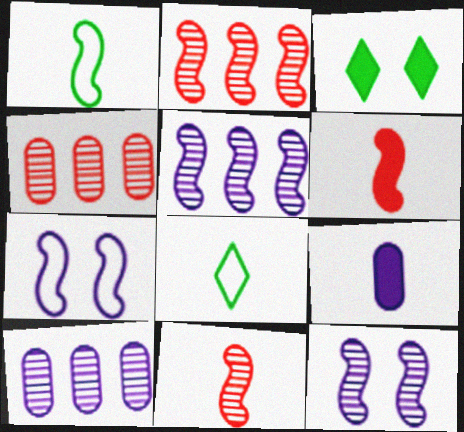[[8, 9, 11]]